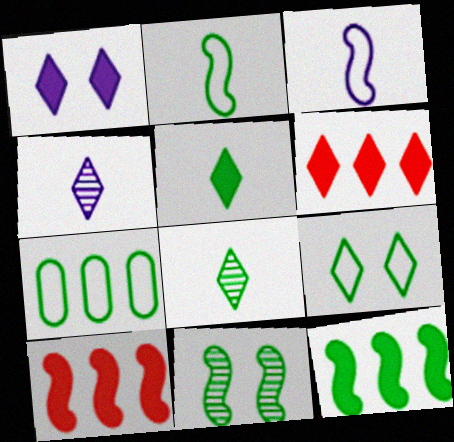[[1, 5, 6], 
[2, 7, 9], 
[2, 11, 12], 
[3, 10, 11], 
[4, 6, 9], 
[5, 7, 11]]